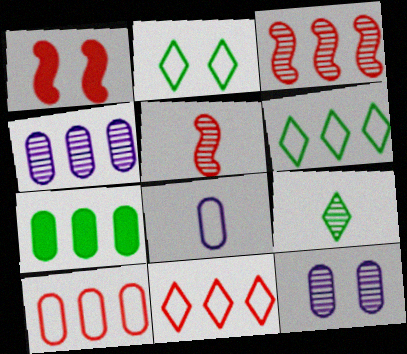[[1, 2, 12], 
[3, 9, 12], 
[4, 7, 10]]